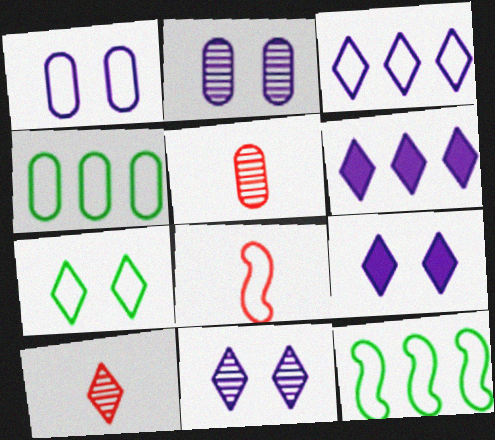[[5, 9, 12], 
[6, 7, 10]]